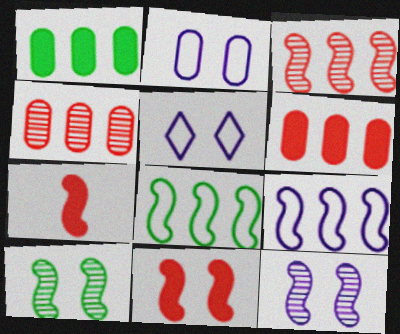[[7, 8, 12], 
[7, 9, 10]]